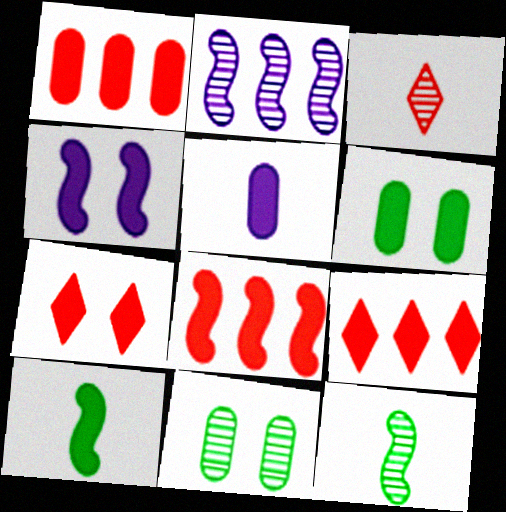[[1, 5, 6], 
[1, 8, 9], 
[2, 3, 11], 
[4, 6, 7], 
[4, 8, 10]]